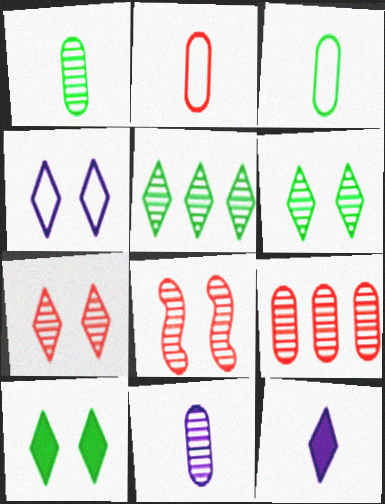[[4, 7, 10], 
[5, 8, 11]]